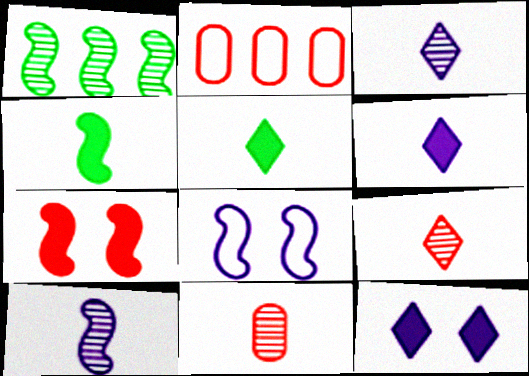[[2, 7, 9]]